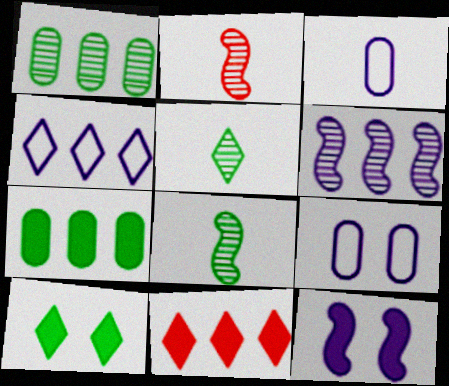[[8, 9, 11]]